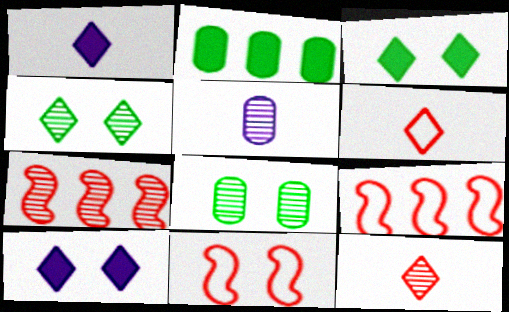[[1, 8, 9], 
[3, 5, 9], 
[4, 5, 7], 
[8, 10, 11]]